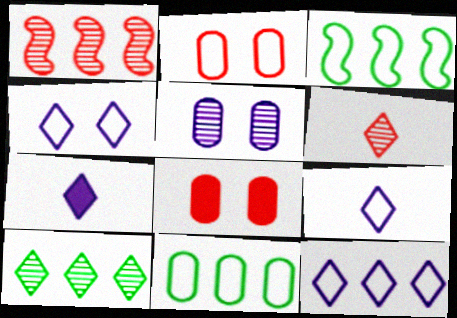[[2, 3, 9], 
[4, 9, 12]]